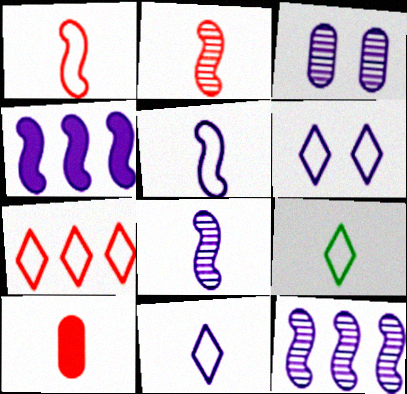[[3, 4, 11], 
[6, 7, 9], 
[8, 9, 10]]